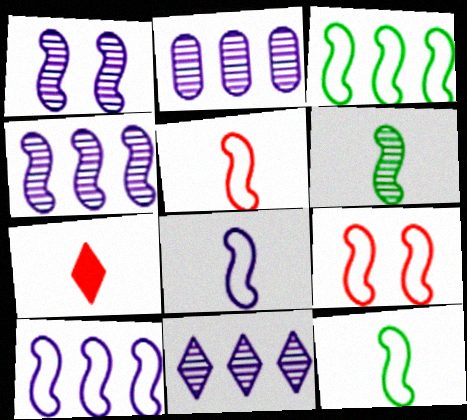[[2, 4, 11], 
[3, 8, 9], 
[5, 8, 12], 
[9, 10, 12]]